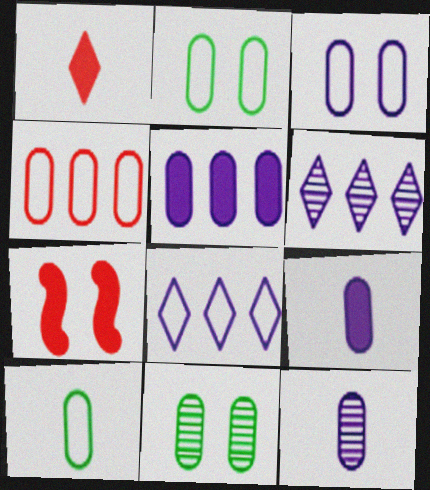[[3, 4, 10], 
[3, 5, 12], 
[4, 9, 11], 
[6, 7, 10]]